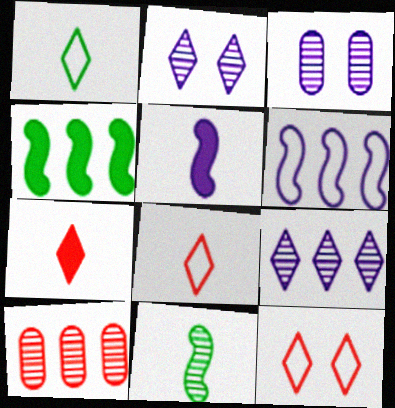[[2, 10, 11], 
[3, 4, 8]]